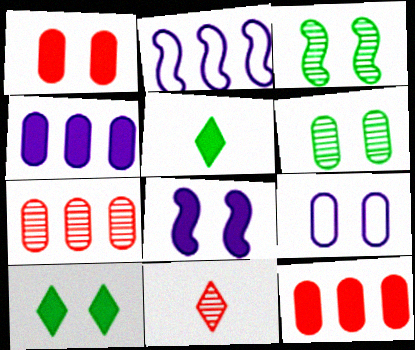[[1, 6, 9], 
[1, 8, 10], 
[5, 8, 12]]